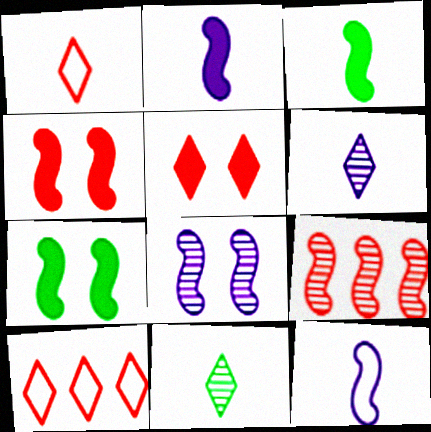[[7, 9, 12]]